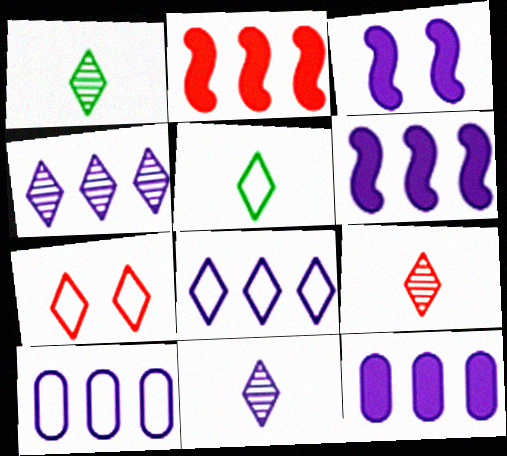[[1, 9, 11], 
[3, 10, 11], 
[4, 6, 10], 
[5, 7, 8]]